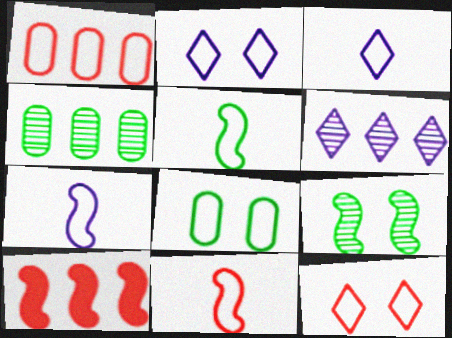[[1, 2, 5], 
[1, 11, 12], 
[5, 7, 11], 
[7, 9, 10]]